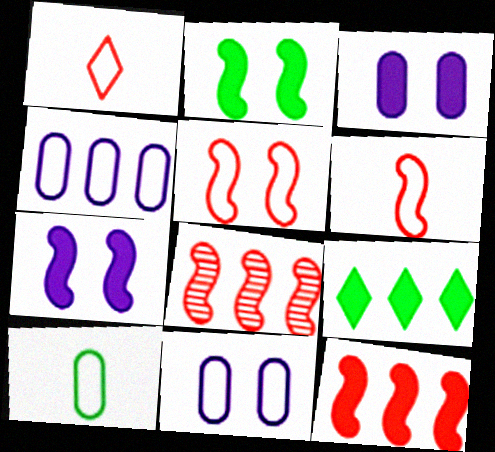[[4, 8, 9]]